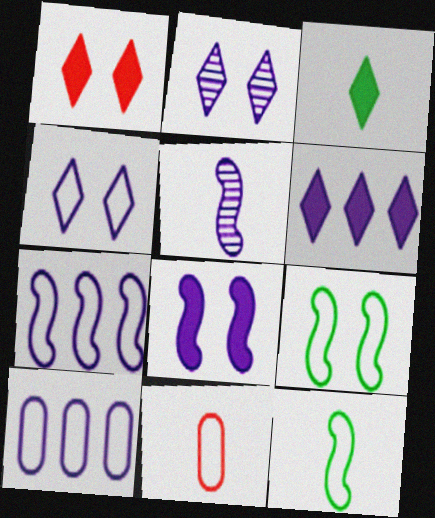[[1, 3, 6], 
[3, 5, 11], 
[5, 7, 8]]